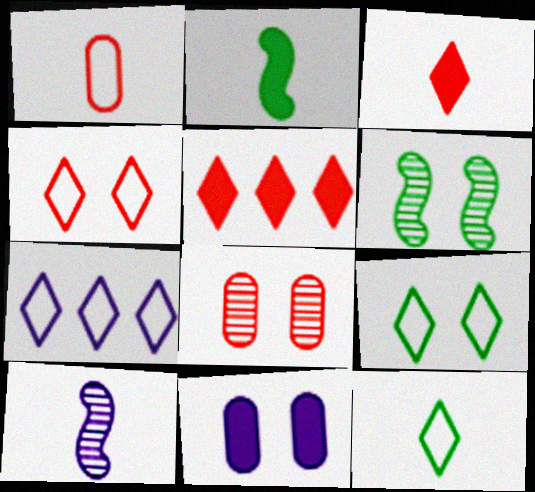[[2, 5, 11], 
[2, 7, 8], 
[4, 6, 11], 
[4, 7, 12], 
[7, 10, 11]]